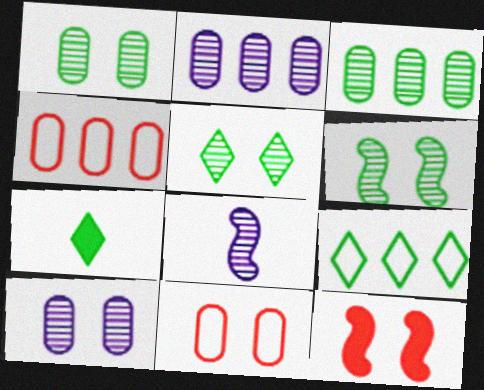[[1, 5, 6], 
[5, 7, 9]]